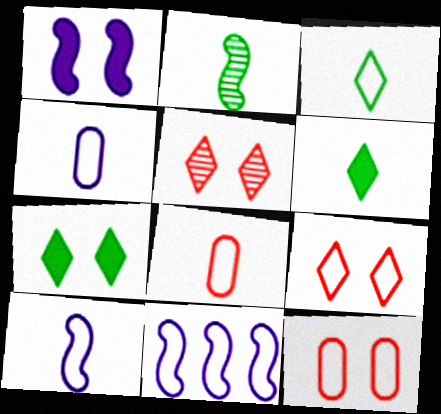[[3, 8, 10], 
[3, 11, 12]]